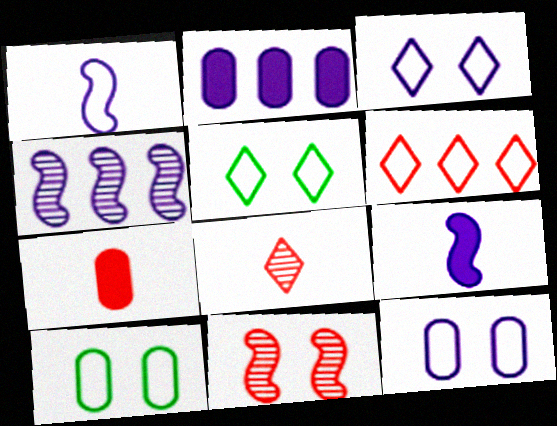[[1, 6, 10], 
[4, 5, 7], 
[6, 7, 11]]